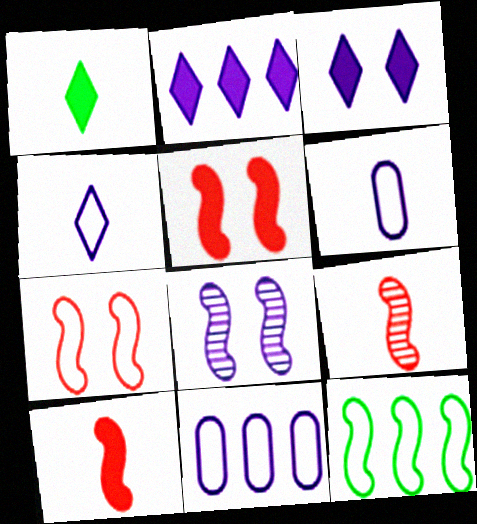[[1, 6, 9], 
[2, 6, 8], 
[8, 10, 12]]